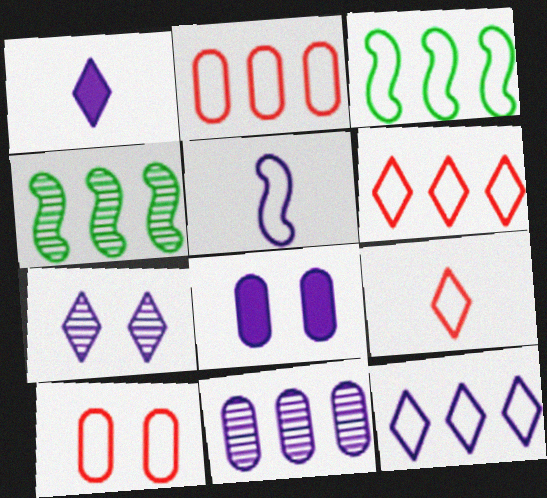[[1, 4, 10], 
[1, 7, 12], 
[2, 3, 12], 
[4, 8, 9]]